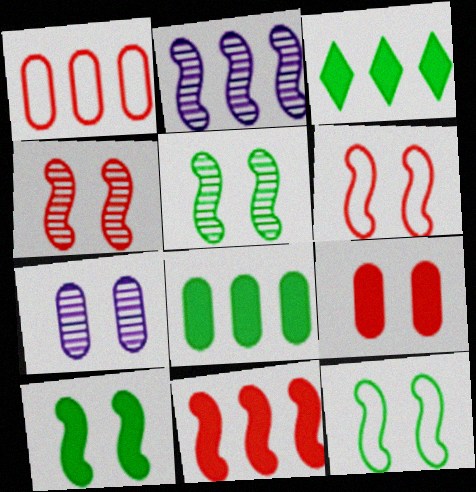[[1, 2, 3], 
[5, 10, 12]]